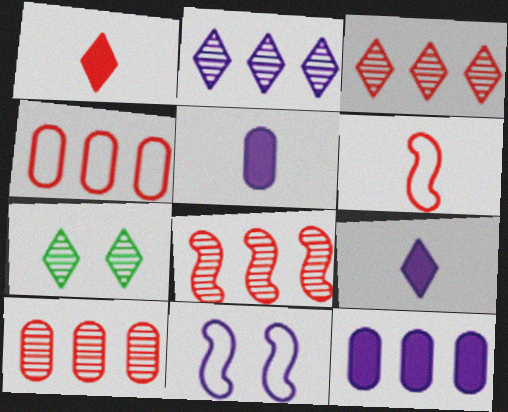[[2, 5, 11], 
[3, 8, 10], 
[6, 7, 12]]